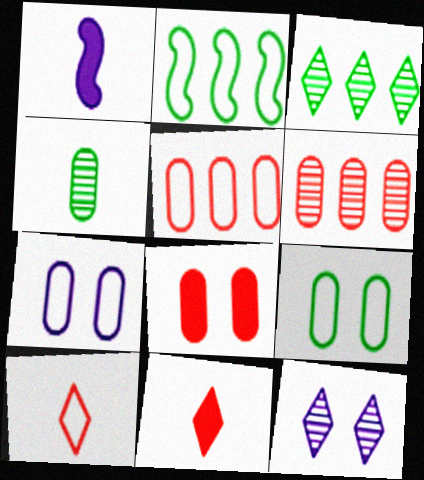[[1, 4, 10], 
[2, 7, 10]]